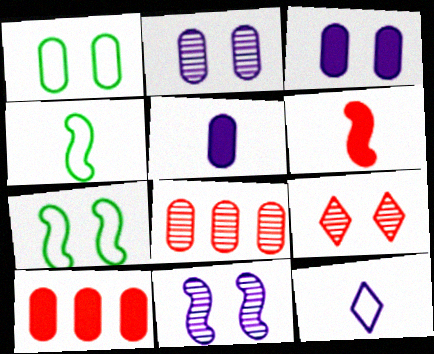[[1, 5, 8], 
[3, 7, 9]]